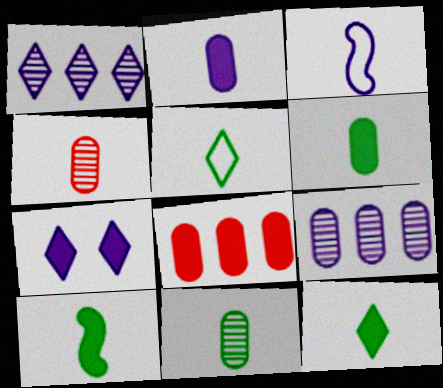[[3, 4, 12], 
[3, 7, 9], 
[5, 10, 11], 
[6, 10, 12], 
[7, 8, 10]]